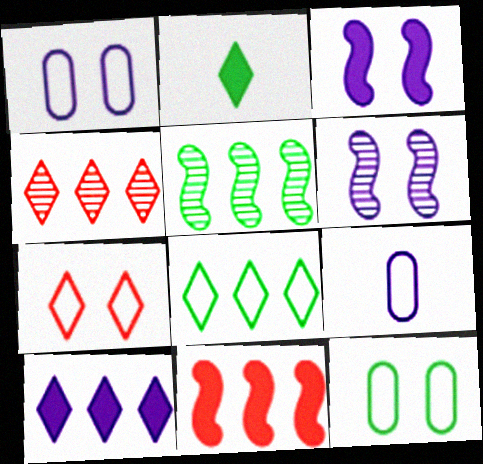[[2, 5, 12], 
[4, 8, 10], 
[6, 9, 10]]